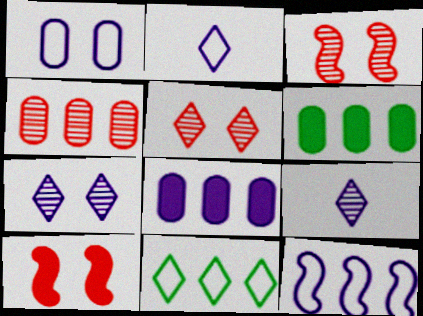[[1, 2, 12], 
[2, 3, 6]]